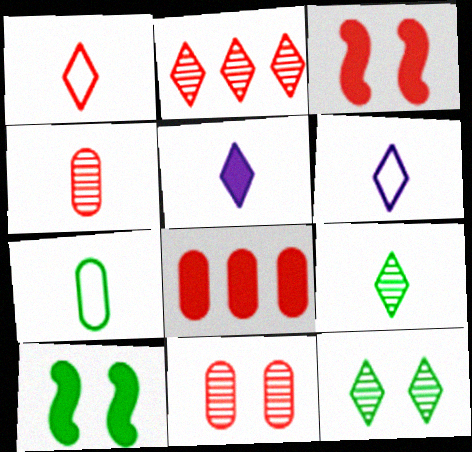[[1, 5, 9], 
[5, 8, 10]]